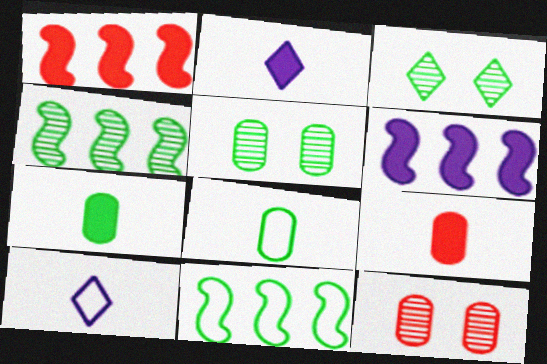[[1, 5, 10], 
[2, 11, 12], 
[3, 7, 11]]